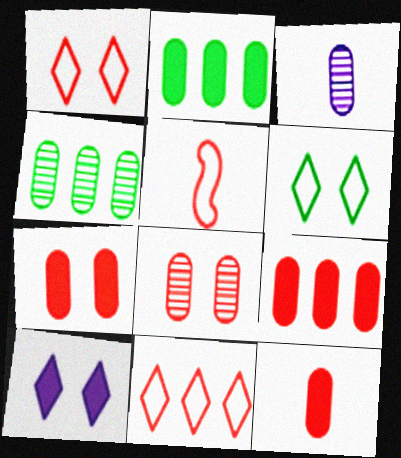[[3, 4, 8], 
[4, 5, 10], 
[7, 9, 12]]